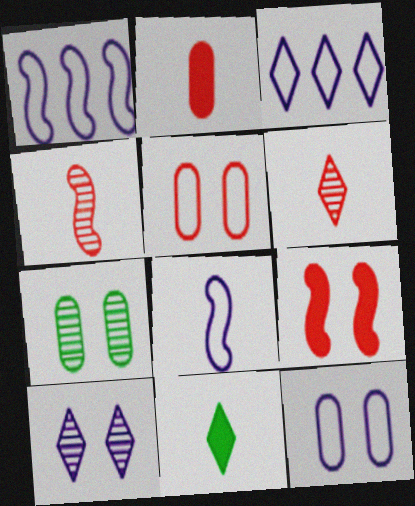[[3, 8, 12]]